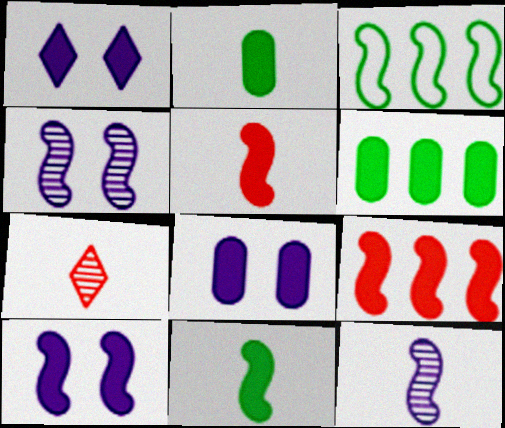[[1, 2, 9], 
[1, 5, 6], 
[1, 8, 10], 
[3, 4, 5], 
[3, 7, 8], 
[9, 10, 11]]